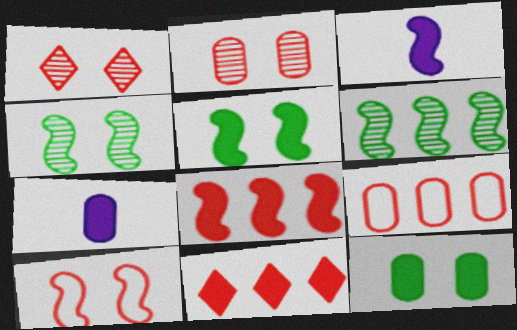[[3, 5, 8], 
[3, 6, 10], 
[3, 11, 12], 
[5, 7, 11]]